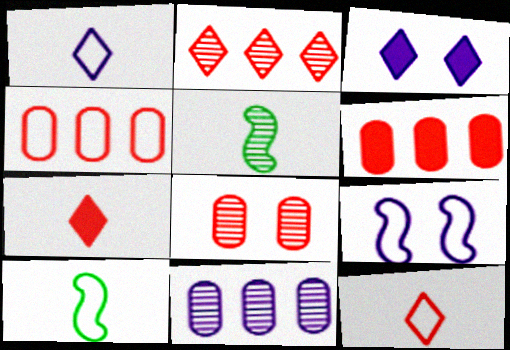[[3, 4, 5]]